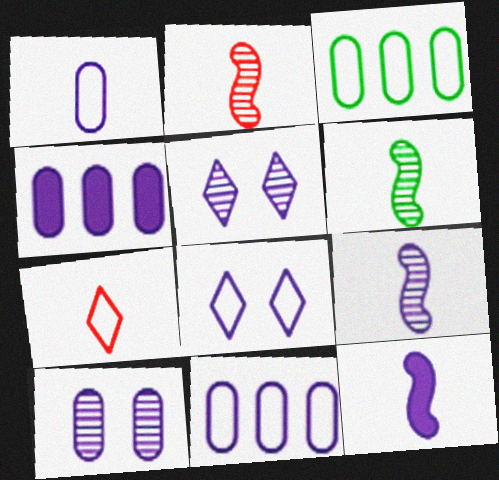[[1, 4, 10], 
[2, 6, 9], 
[4, 8, 9], 
[5, 11, 12]]